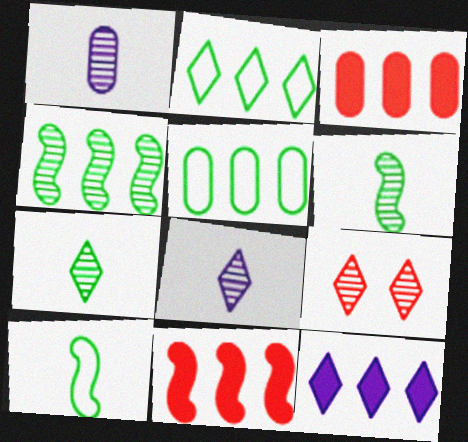[[1, 4, 9]]